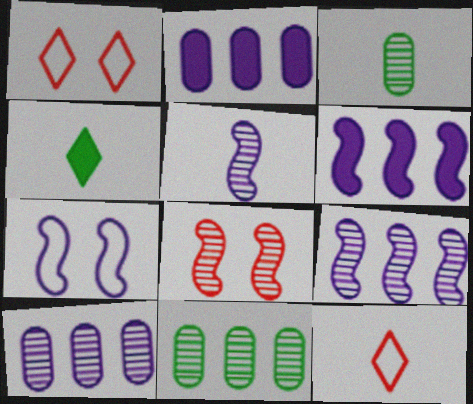[[1, 3, 6], 
[5, 6, 7]]